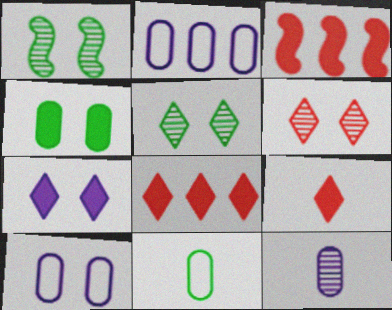[[1, 2, 9]]